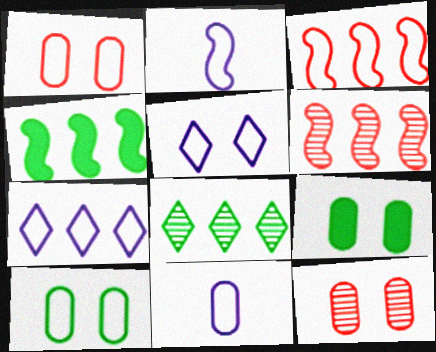[]